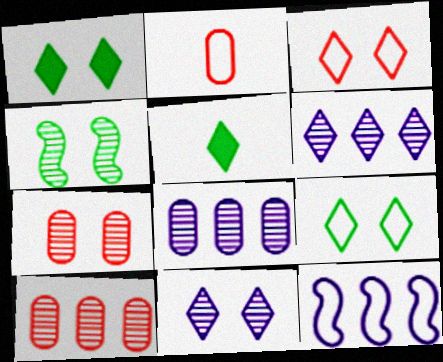[[1, 3, 11], 
[2, 9, 12], 
[3, 5, 6], 
[4, 7, 11], 
[5, 7, 12]]